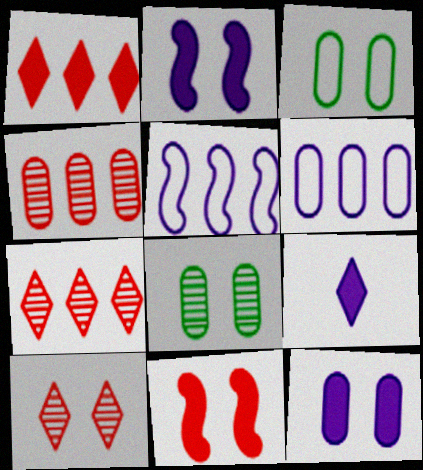[[2, 3, 10]]